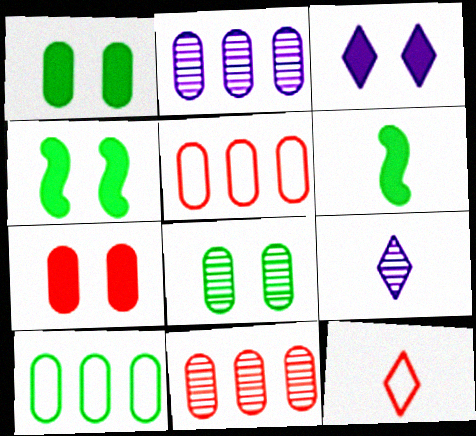[[2, 4, 12], 
[3, 4, 7], 
[4, 5, 9]]